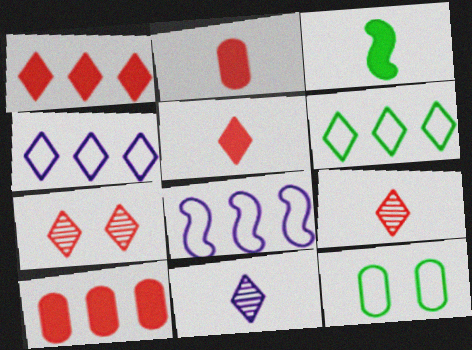[]